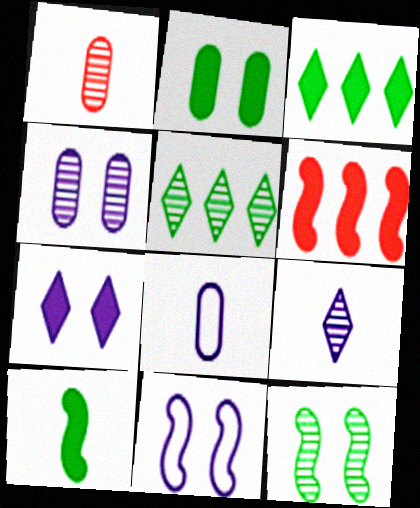[[1, 3, 11], 
[2, 3, 10], 
[4, 7, 11]]